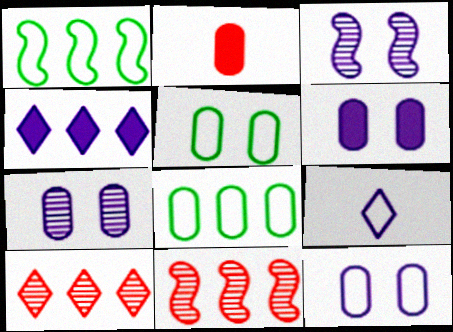[[2, 7, 8], 
[4, 8, 11], 
[6, 7, 12]]